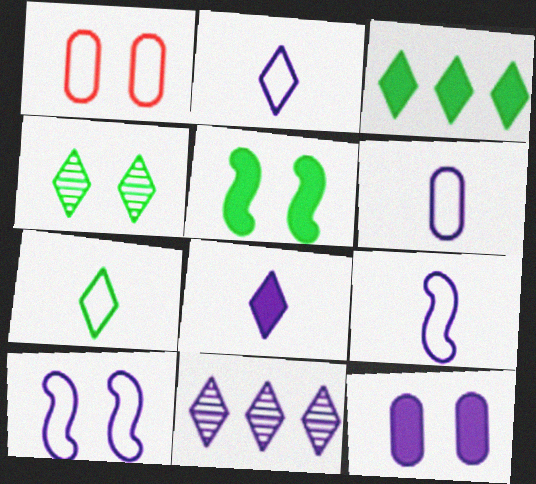[[2, 6, 9], 
[3, 4, 7], 
[9, 11, 12]]